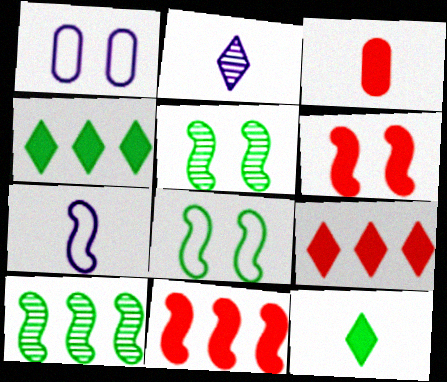[[3, 6, 9], 
[5, 7, 11], 
[6, 7, 10]]